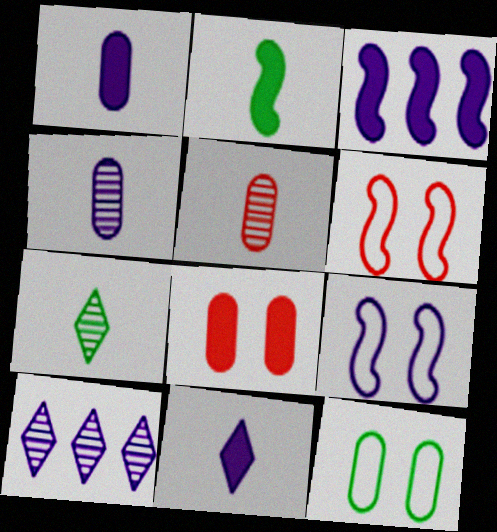[[1, 9, 10]]